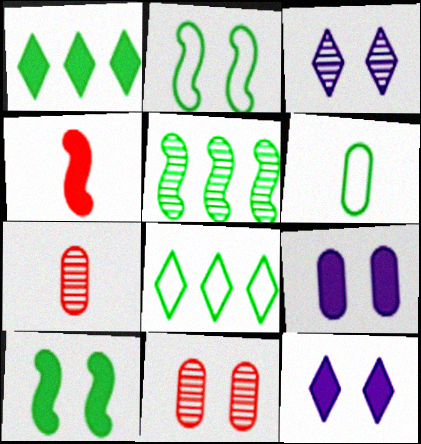[[1, 4, 9], 
[2, 6, 8], 
[2, 11, 12], 
[3, 5, 7]]